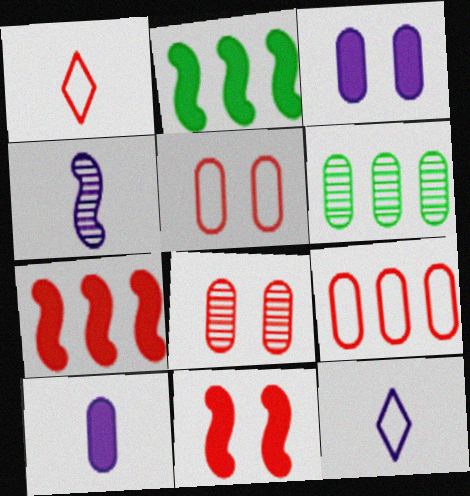[[1, 7, 8], 
[2, 8, 12], 
[4, 10, 12], 
[5, 6, 10], 
[6, 11, 12]]